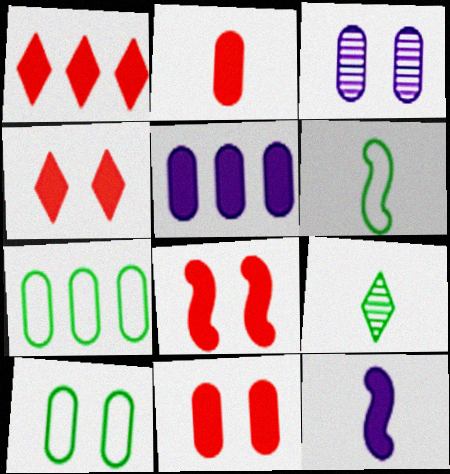[[1, 2, 8], 
[1, 3, 6], 
[2, 3, 7], 
[3, 10, 11], 
[4, 8, 11]]